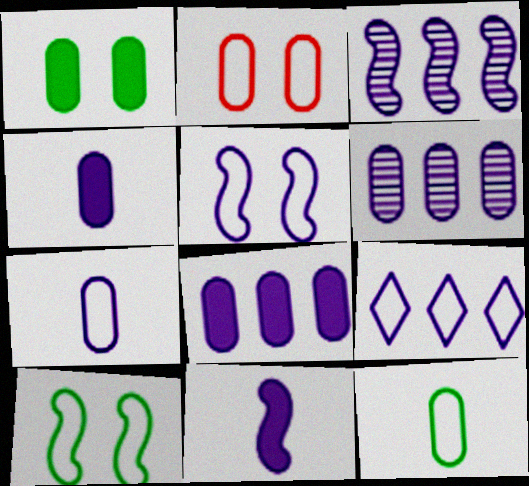[[3, 5, 11], 
[3, 8, 9], 
[5, 7, 9]]